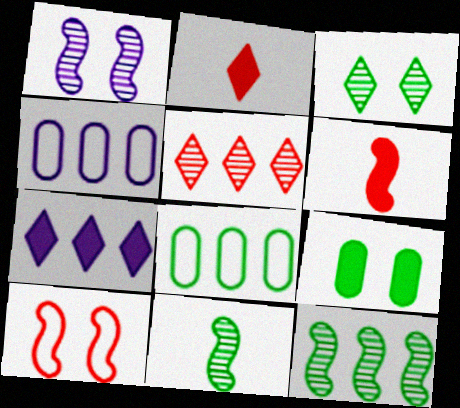[[1, 2, 8], 
[3, 4, 6], 
[6, 7, 9]]